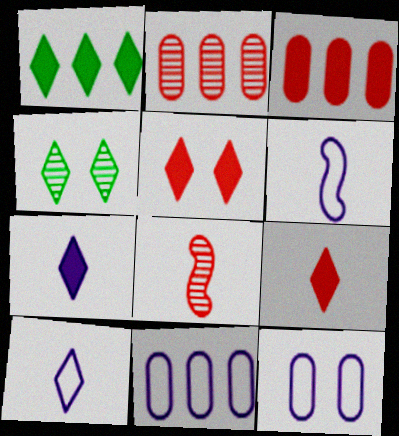[[1, 5, 7], 
[1, 8, 12], 
[3, 4, 6]]